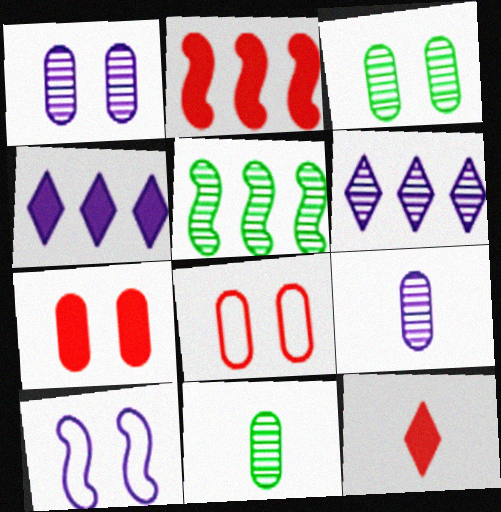[[2, 7, 12], 
[4, 9, 10]]